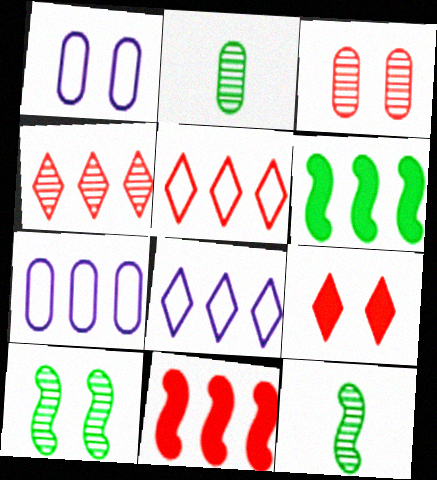[[1, 9, 10], 
[4, 6, 7], 
[7, 9, 12]]